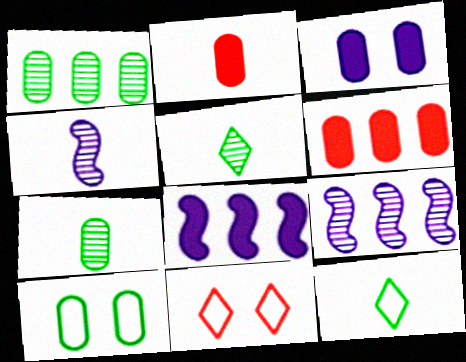[[2, 4, 12], 
[7, 8, 11]]